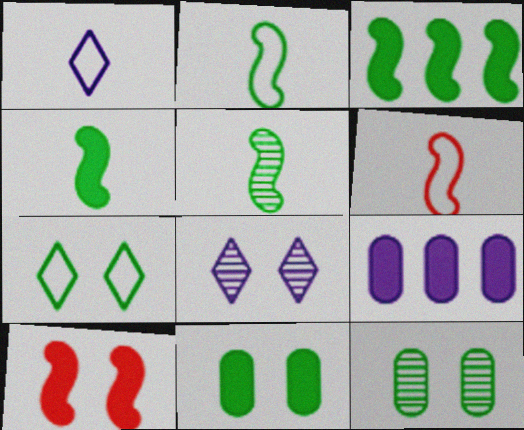[[2, 4, 5]]